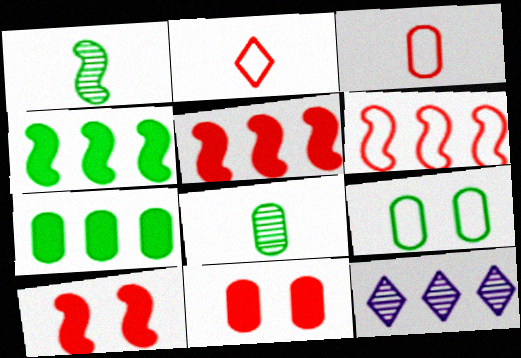[[6, 7, 12], 
[7, 8, 9]]